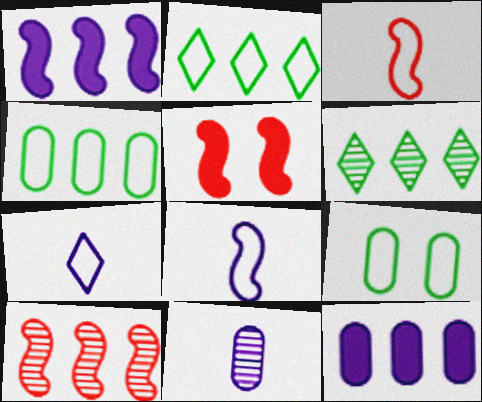[[2, 5, 11], 
[2, 10, 12], 
[3, 5, 10]]